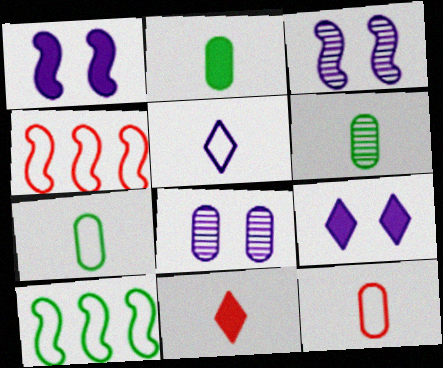[[2, 6, 7], 
[4, 6, 9], 
[8, 10, 11]]